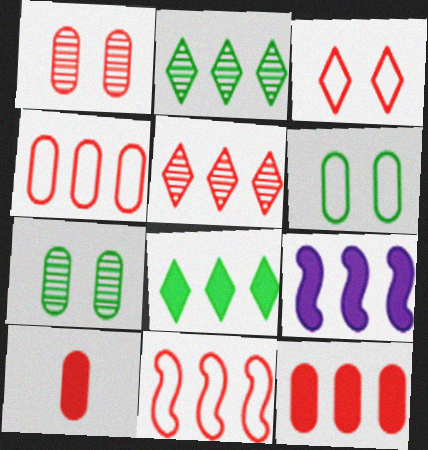[[1, 4, 10], 
[2, 4, 9], 
[5, 11, 12], 
[8, 9, 12]]